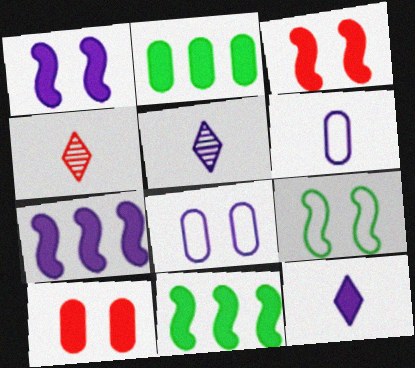[[2, 3, 12], 
[4, 8, 11], 
[5, 7, 8], 
[10, 11, 12]]